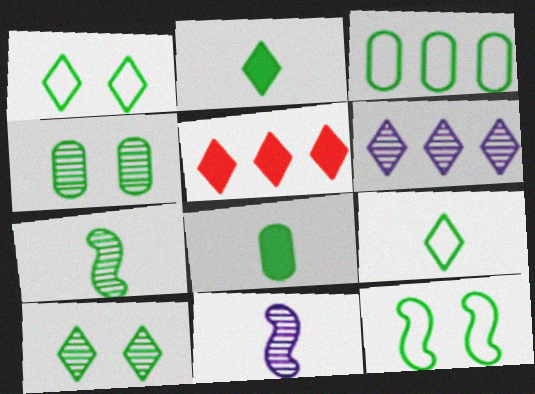[[3, 4, 8], 
[3, 9, 12], 
[7, 8, 9]]